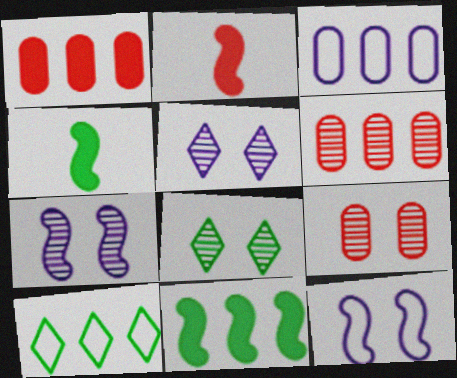[[2, 3, 8], 
[7, 8, 9]]